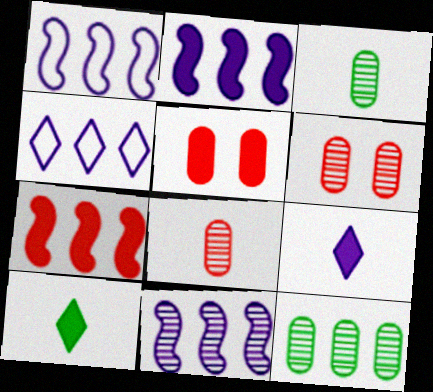[[1, 2, 11], 
[1, 6, 10], 
[2, 5, 10], 
[4, 7, 12]]